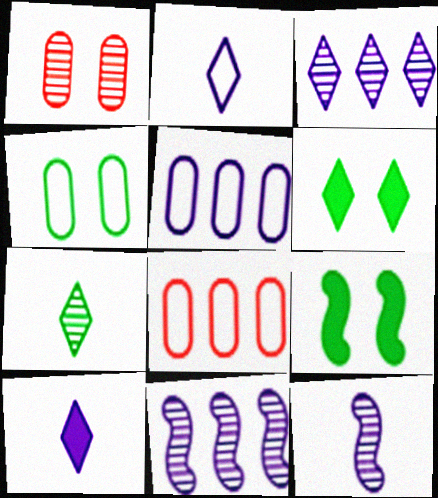[[1, 7, 11], 
[6, 8, 12]]